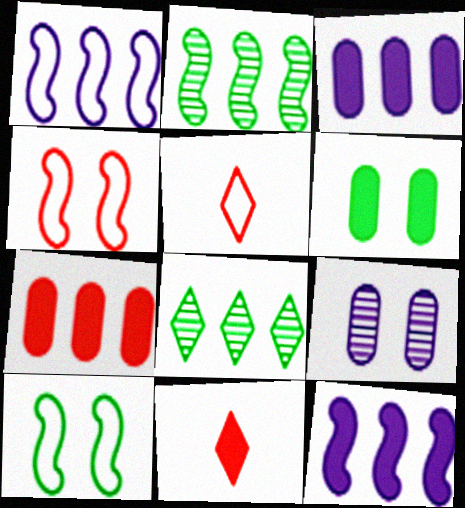[[1, 7, 8], 
[6, 11, 12]]